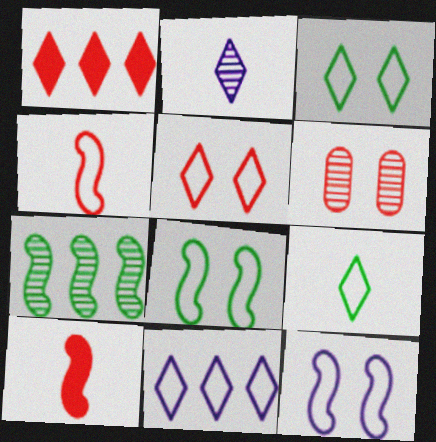[[1, 2, 3], 
[1, 4, 6], 
[2, 6, 7], 
[5, 9, 11], 
[7, 10, 12]]